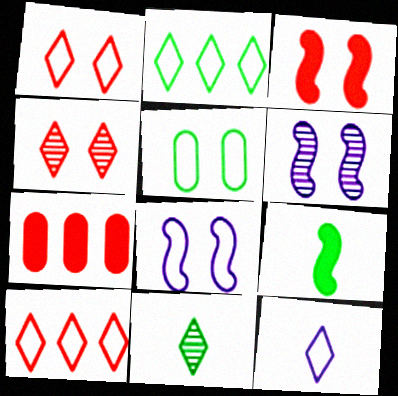[[1, 2, 12], 
[1, 5, 8], 
[7, 8, 11]]